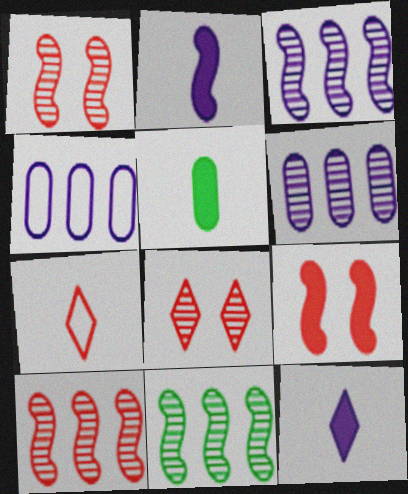[[3, 10, 11]]